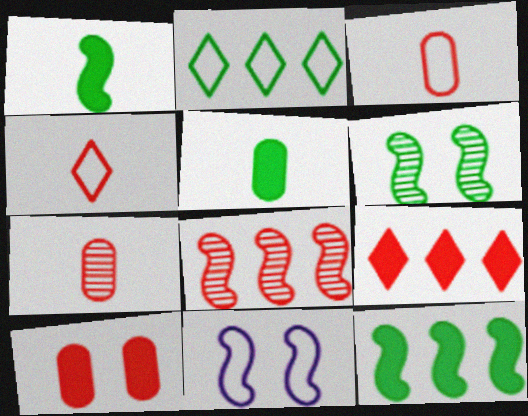[[1, 8, 11], 
[2, 3, 11], 
[2, 5, 6], 
[4, 8, 10]]